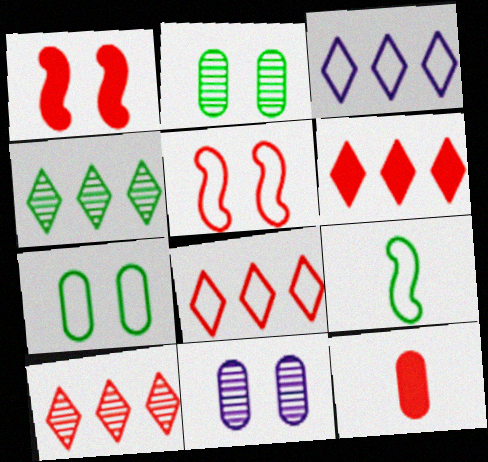[[1, 6, 12], 
[3, 4, 6], 
[5, 10, 12], 
[6, 8, 10], 
[6, 9, 11]]